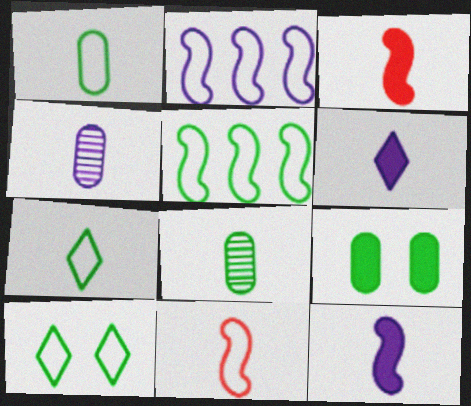[[1, 5, 10], 
[3, 4, 7], 
[6, 8, 11]]